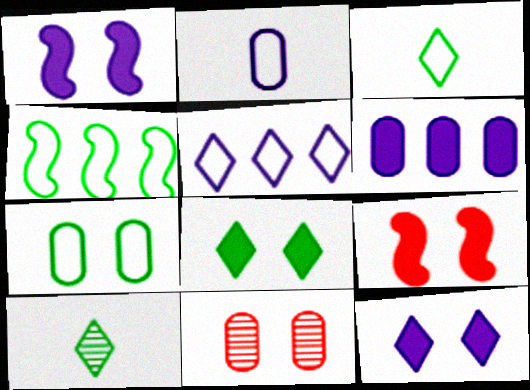[[3, 4, 7]]